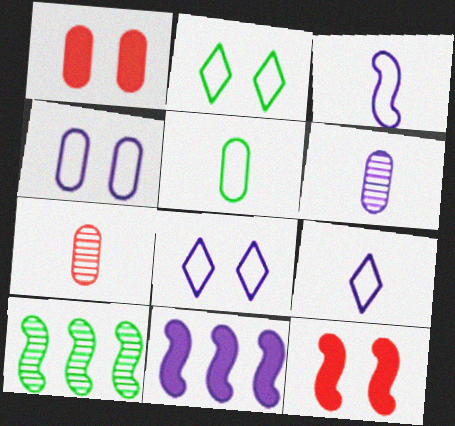[[1, 9, 10], 
[2, 7, 11], 
[3, 10, 12], 
[6, 8, 11]]